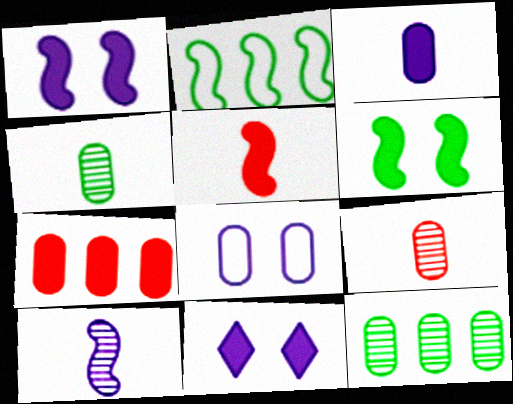[[2, 9, 11], 
[4, 7, 8]]